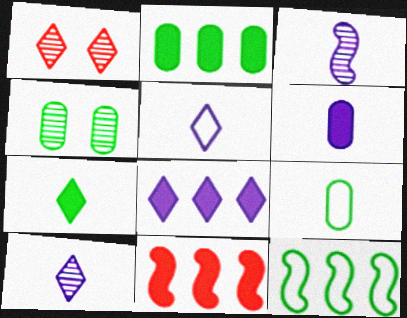[[1, 6, 12], 
[2, 4, 9], 
[2, 8, 11], 
[3, 5, 6], 
[4, 5, 11], 
[4, 7, 12]]